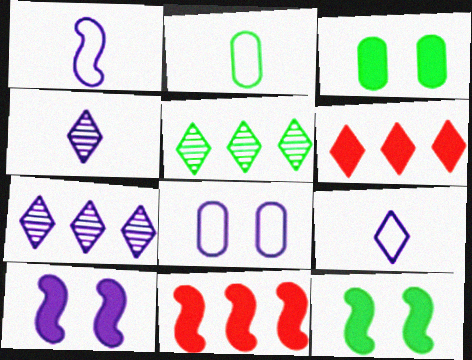[[2, 5, 12]]